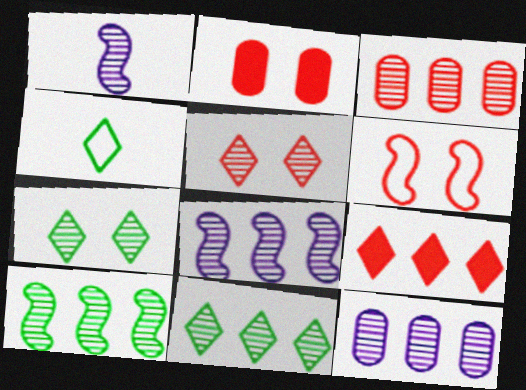[[1, 3, 7], 
[2, 4, 8], 
[2, 5, 6], 
[3, 8, 11]]